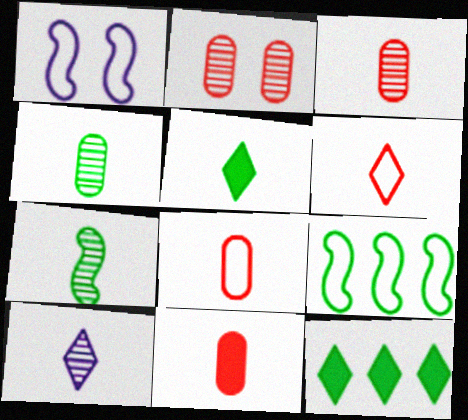[[1, 3, 12], 
[3, 7, 10], 
[3, 8, 11], 
[5, 6, 10]]